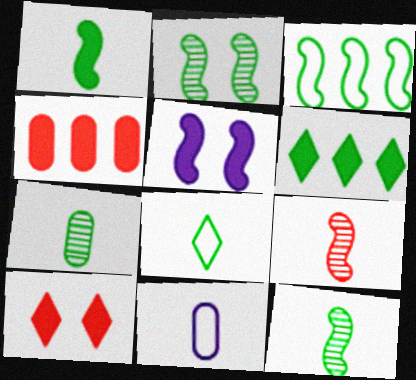[[1, 2, 3], 
[1, 7, 8], 
[3, 5, 9]]